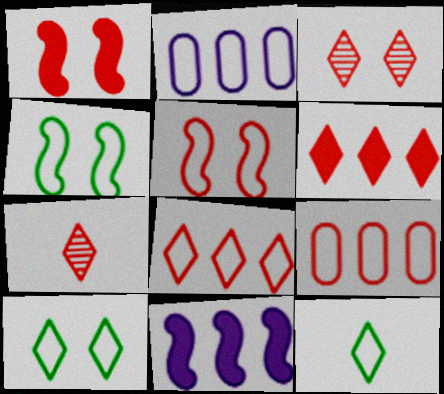[[1, 7, 9], 
[2, 5, 12]]